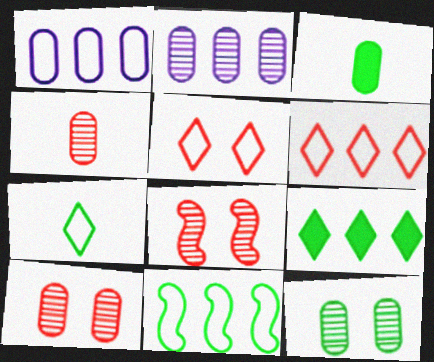[[1, 3, 10], 
[1, 6, 11], 
[2, 4, 12]]